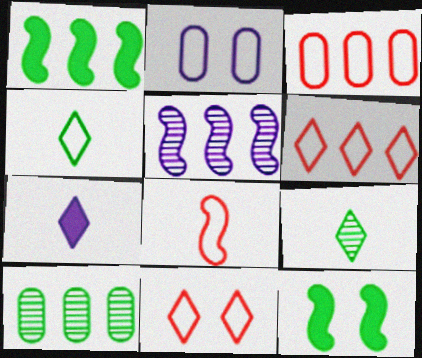[[2, 5, 7], 
[3, 8, 11], 
[4, 10, 12], 
[5, 8, 12]]